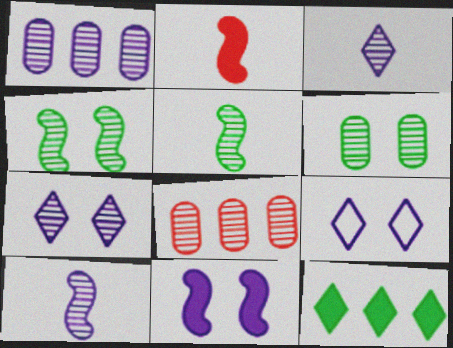[[1, 7, 10], 
[3, 4, 8], 
[5, 7, 8]]